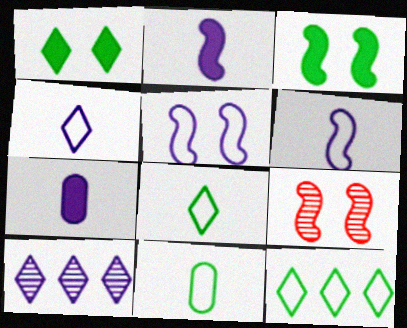[[3, 5, 9], 
[5, 7, 10], 
[7, 9, 12]]